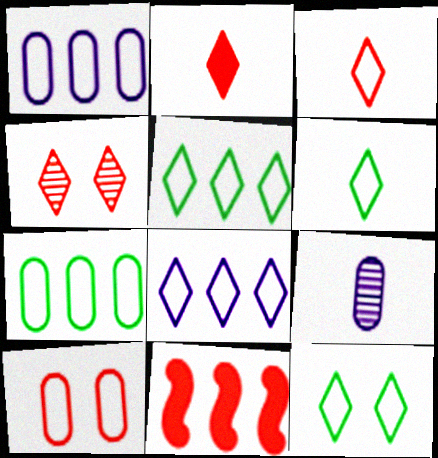[[3, 8, 12], 
[5, 6, 12], 
[9, 11, 12]]